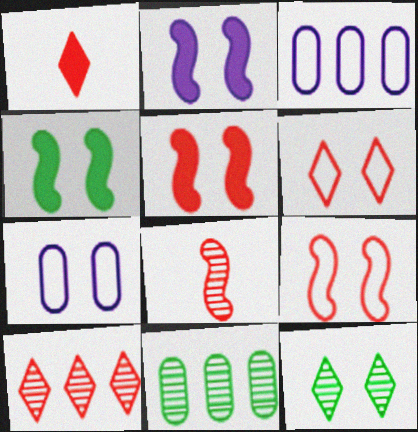[[1, 6, 10], 
[2, 4, 5], 
[5, 7, 12]]